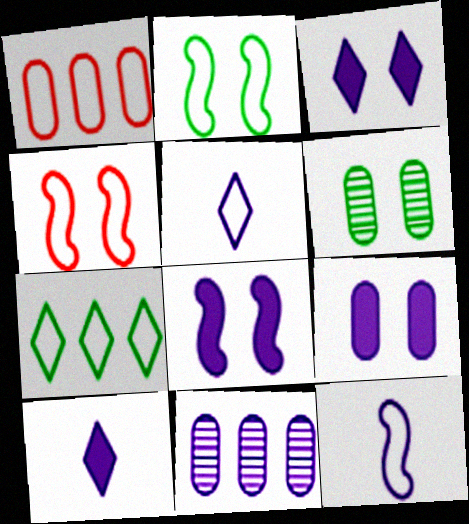[[1, 2, 5], 
[3, 4, 6], 
[3, 8, 9], 
[3, 11, 12], 
[5, 8, 11]]